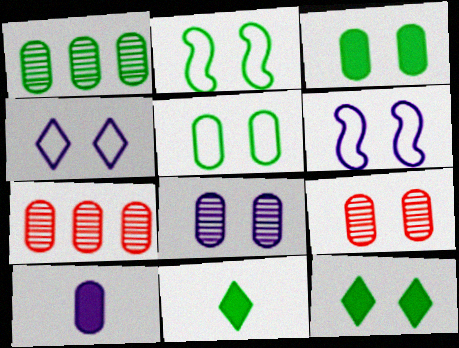[[1, 2, 11], 
[5, 7, 10], 
[6, 7, 11], 
[6, 9, 12]]